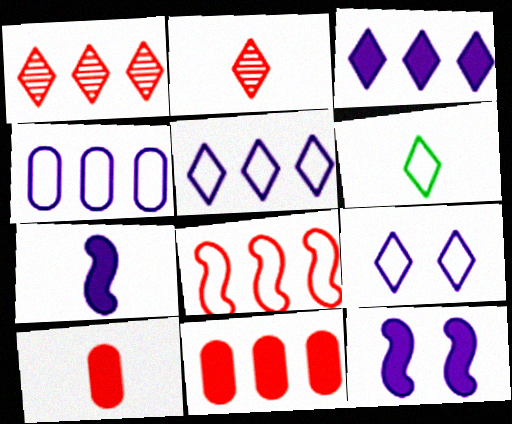[[1, 8, 11]]